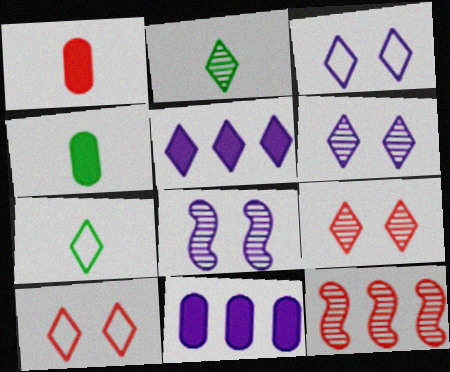[[1, 10, 12], 
[2, 5, 10], 
[3, 4, 12], 
[5, 7, 9]]